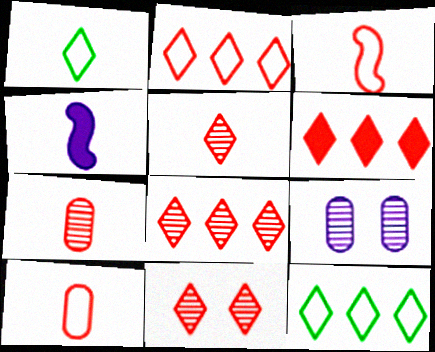[[1, 4, 7], 
[2, 6, 8], 
[5, 8, 11]]